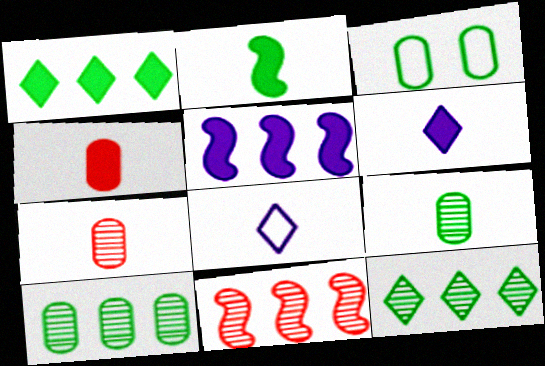[[2, 3, 12], 
[2, 4, 6], 
[2, 7, 8], 
[3, 6, 11]]